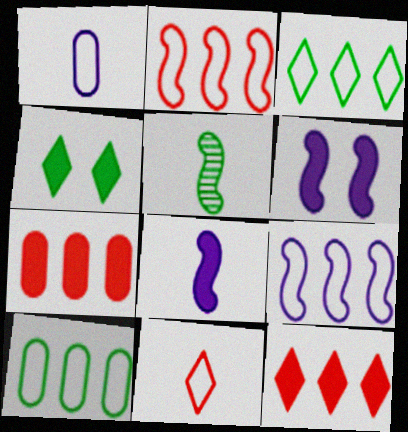[[2, 5, 6], 
[4, 5, 10], 
[4, 7, 8]]